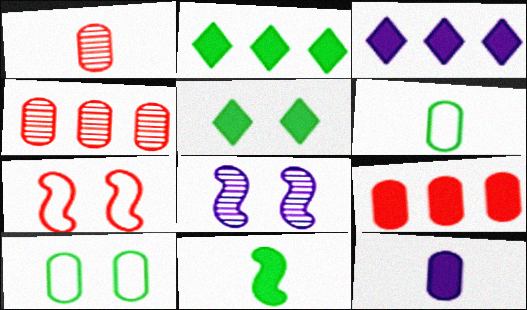[[1, 6, 12], 
[4, 10, 12]]